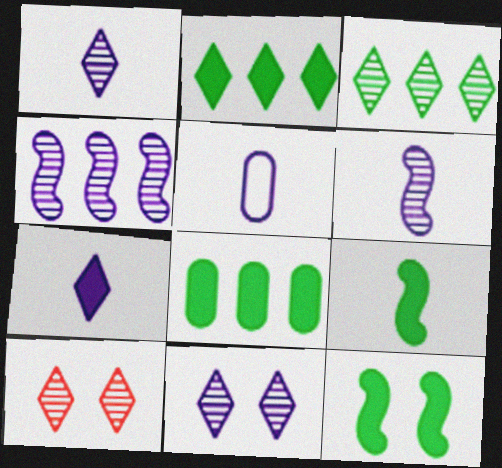[[1, 3, 10], 
[5, 6, 7]]